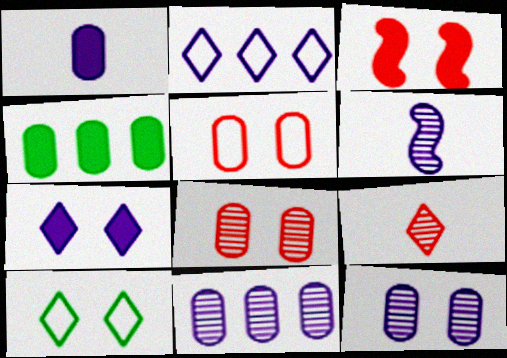[[3, 10, 12]]